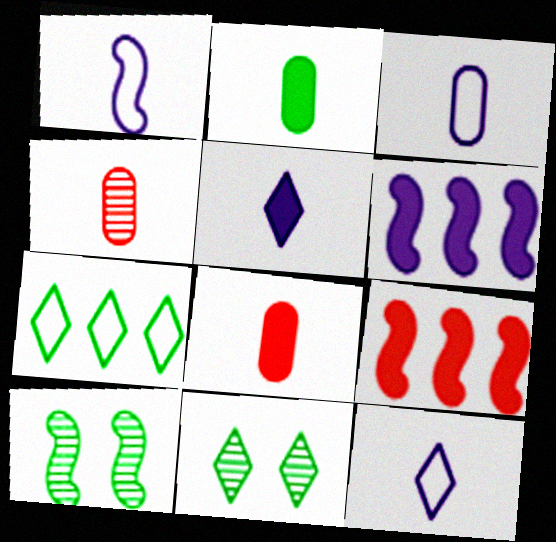[[1, 3, 12], 
[1, 9, 10], 
[2, 3, 4], 
[2, 7, 10], 
[3, 9, 11]]